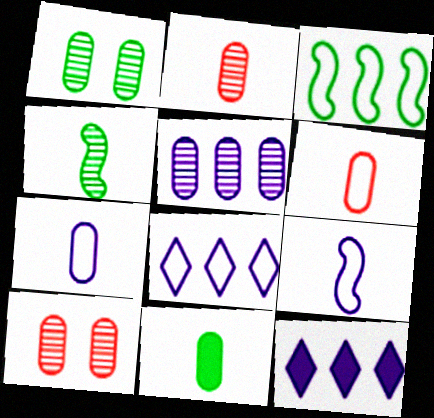[[1, 2, 5], 
[2, 7, 11]]